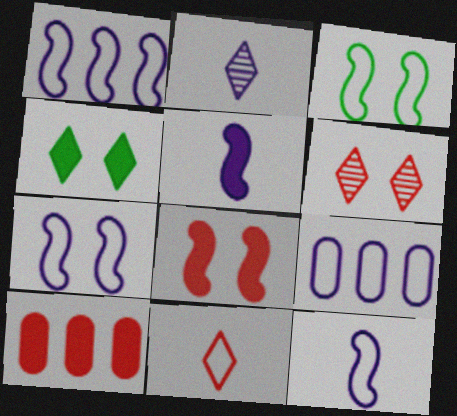[[1, 7, 12], 
[2, 3, 10], 
[3, 9, 11], 
[4, 5, 10]]